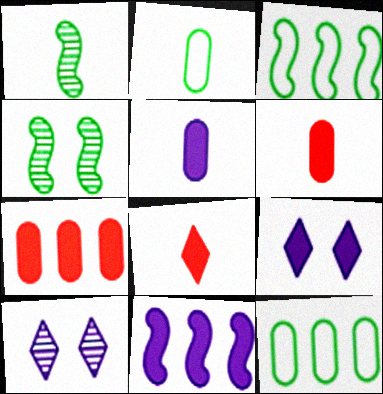[[3, 6, 10], 
[5, 9, 11]]